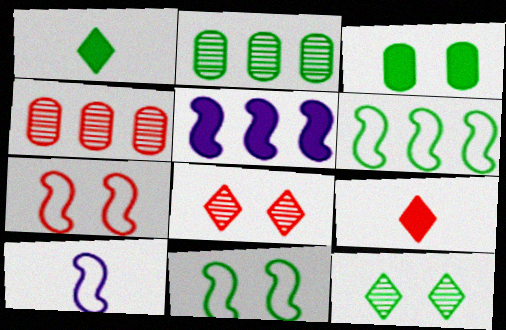[[1, 2, 11], 
[3, 5, 9], 
[3, 11, 12], 
[4, 7, 9], 
[6, 7, 10]]